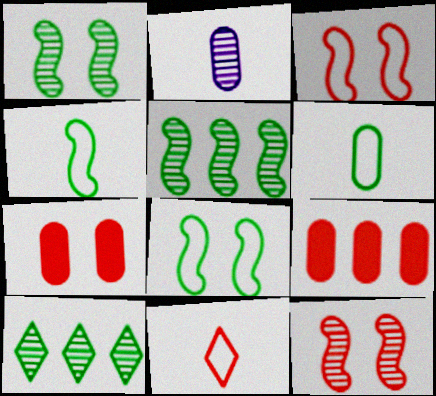[[2, 10, 12], 
[9, 11, 12]]